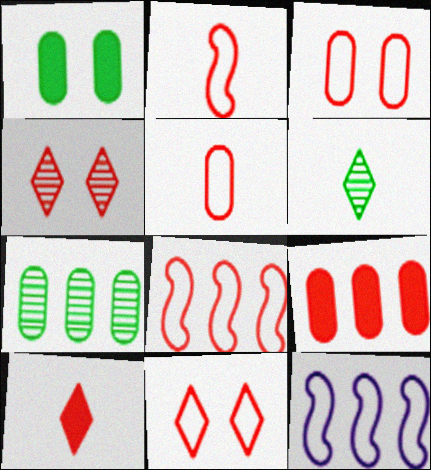[[2, 4, 9], 
[5, 8, 11]]